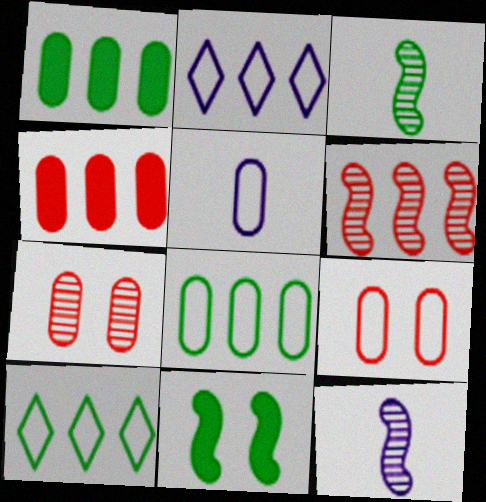[[1, 2, 6], 
[1, 5, 7], 
[5, 8, 9]]